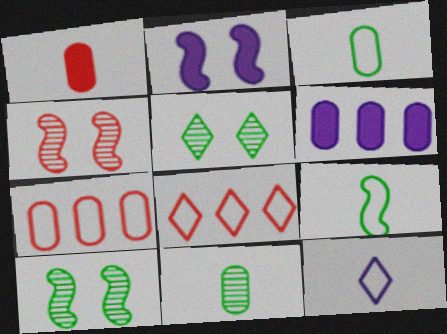[[1, 4, 8], 
[2, 8, 11]]